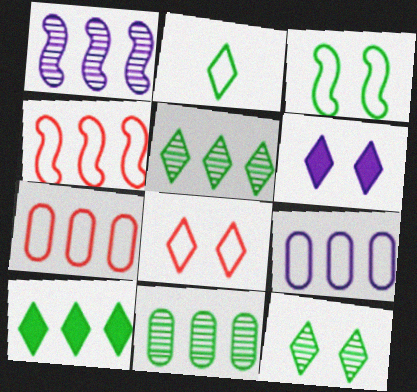[[1, 7, 10], 
[2, 10, 12], 
[6, 8, 12]]